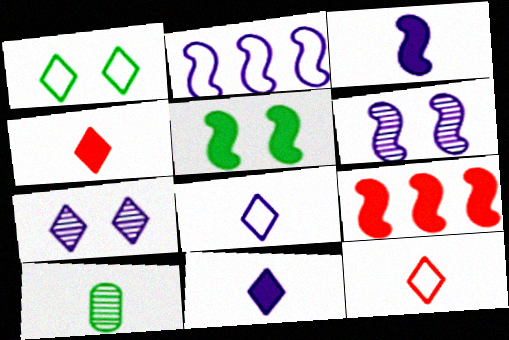[[2, 3, 6], 
[3, 5, 9], 
[3, 10, 12]]